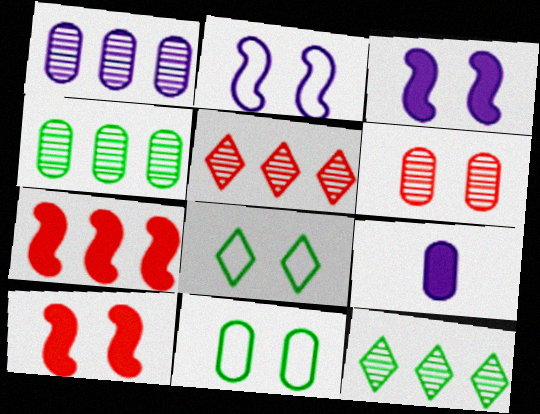[[3, 6, 8]]